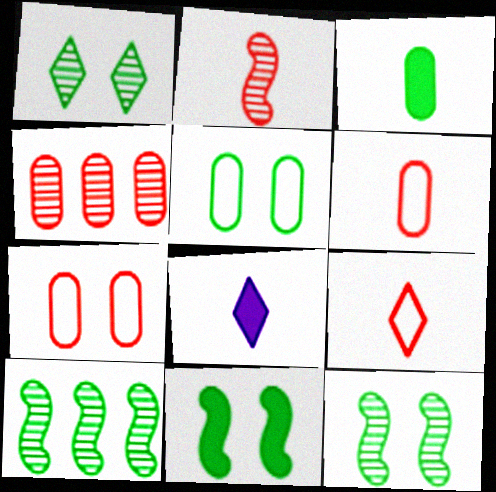[[1, 5, 11], 
[7, 8, 10]]